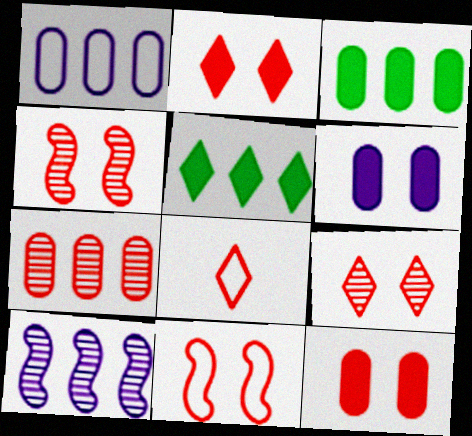[[1, 3, 7], 
[9, 11, 12]]